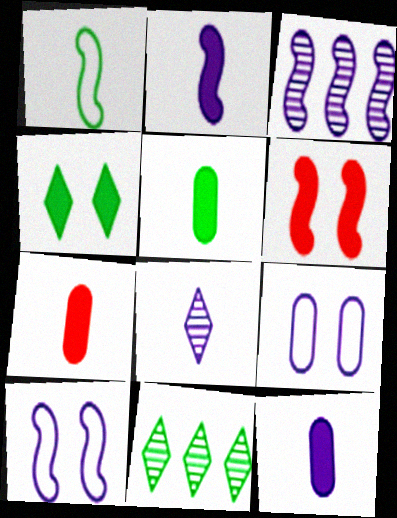[[1, 3, 6], 
[1, 7, 8], 
[2, 3, 10], 
[5, 7, 12], 
[7, 10, 11]]